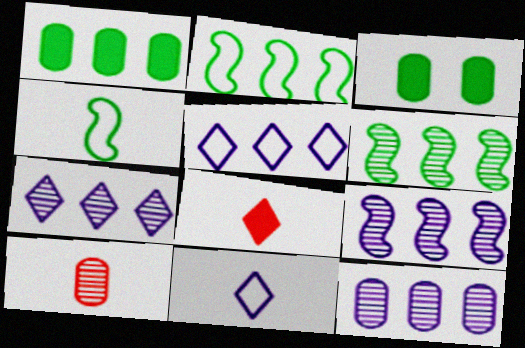[[7, 9, 12]]